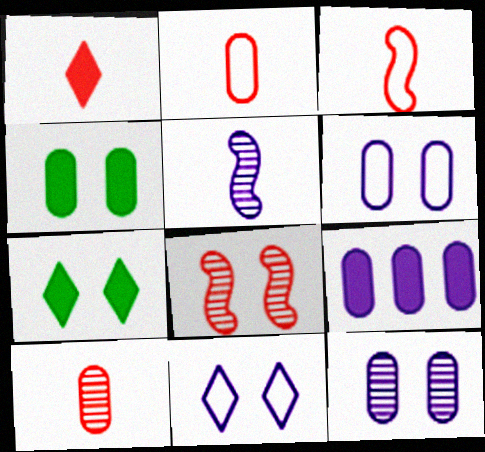[[1, 3, 10], 
[4, 8, 11], 
[5, 9, 11], 
[6, 7, 8]]